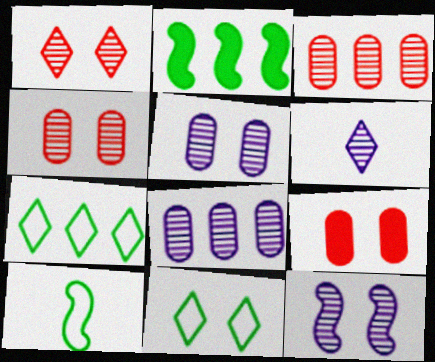[[6, 8, 12], 
[9, 11, 12]]